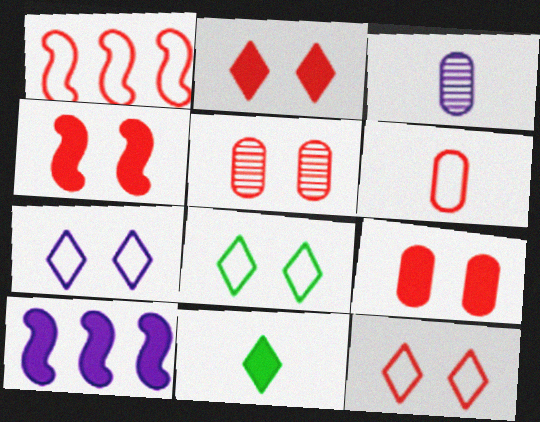[[1, 6, 12], 
[2, 4, 9], 
[3, 7, 10], 
[4, 5, 12], 
[7, 8, 12], 
[9, 10, 11]]